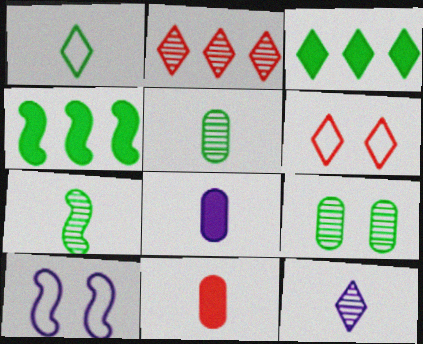[[1, 4, 9], 
[3, 6, 12]]